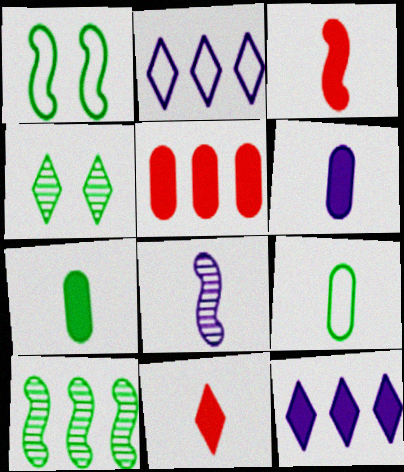[[2, 4, 11], 
[2, 5, 10], 
[8, 9, 11]]